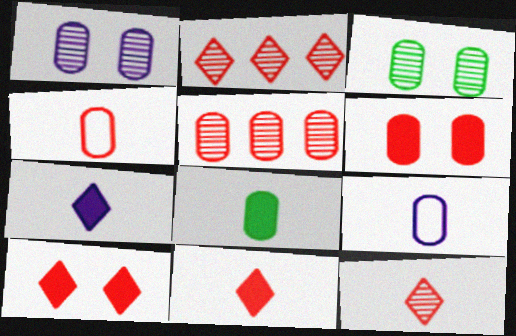[[4, 5, 6]]